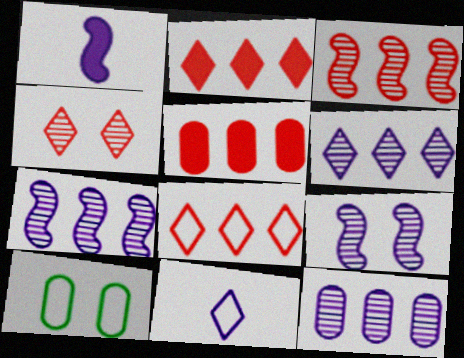[[3, 5, 8], 
[6, 7, 12]]